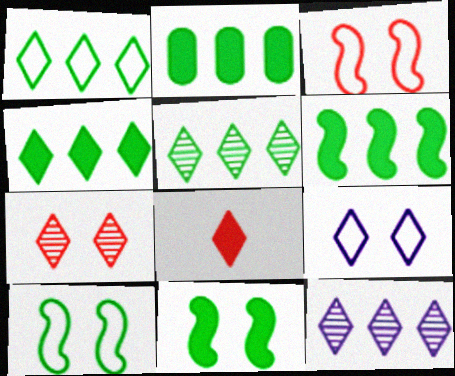[[1, 4, 5], 
[2, 4, 6], 
[5, 8, 9]]